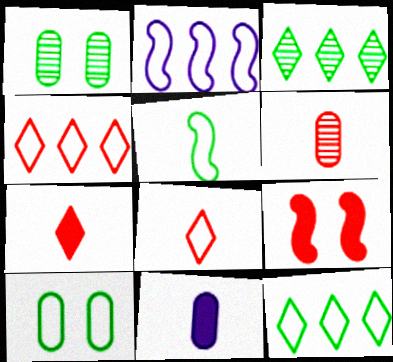[[1, 2, 7], 
[2, 8, 10], 
[4, 6, 9], 
[5, 10, 12]]